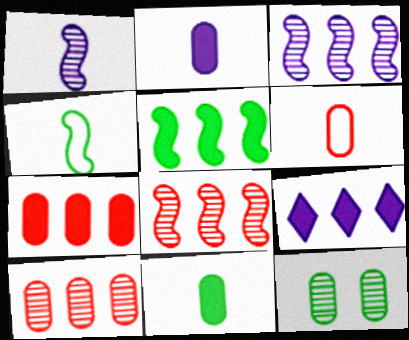[[5, 7, 9]]